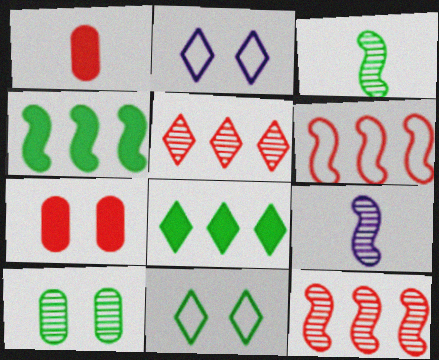[[5, 9, 10]]